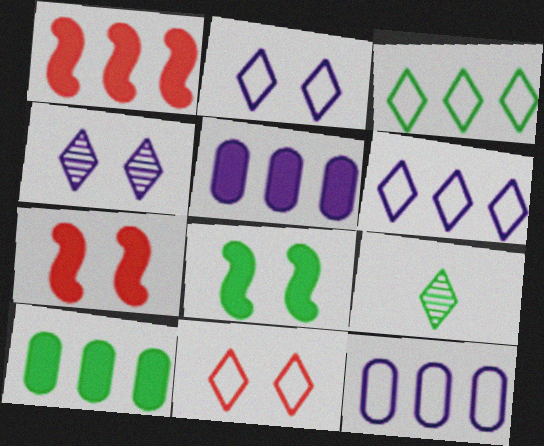[[7, 9, 12]]